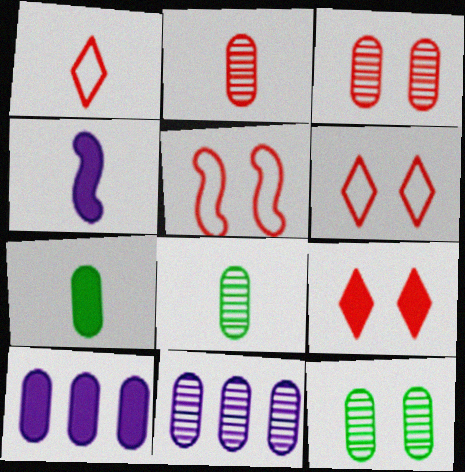[[1, 4, 8], 
[2, 11, 12], 
[3, 5, 9], 
[3, 8, 11]]